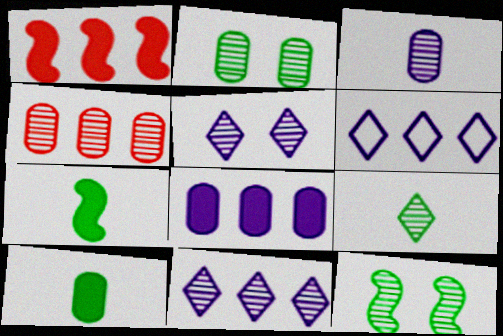[[2, 3, 4]]